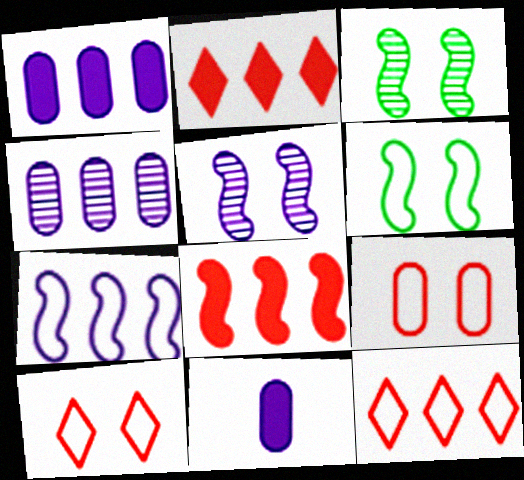[[3, 11, 12]]